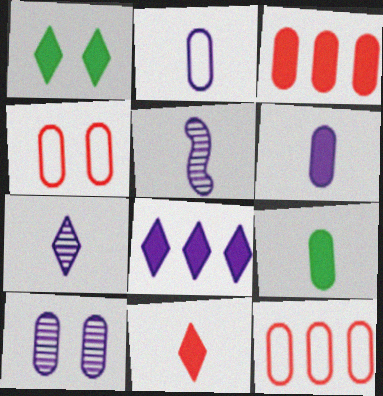[[1, 5, 12], 
[1, 8, 11], 
[9, 10, 12]]